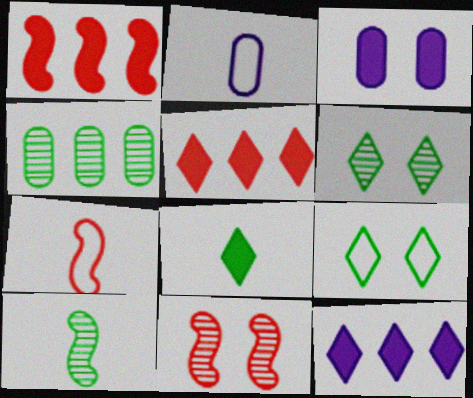[[1, 2, 6], 
[1, 3, 8], 
[1, 7, 11], 
[3, 9, 11], 
[4, 6, 10]]